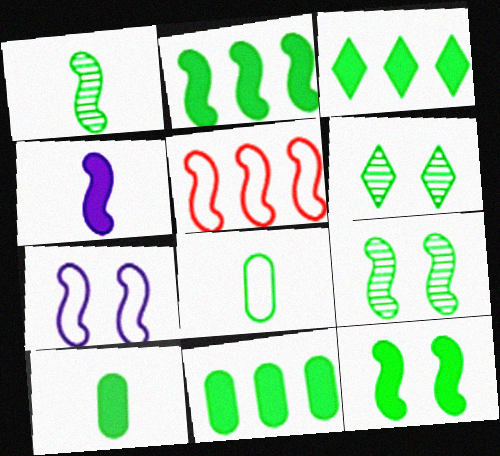[[2, 3, 11], 
[2, 6, 8], 
[3, 8, 9], 
[3, 10, 12], 
[4, 5, 9]]